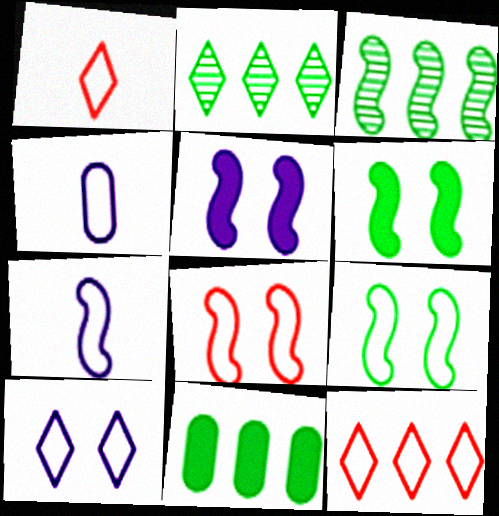[[4, 9, 12]]